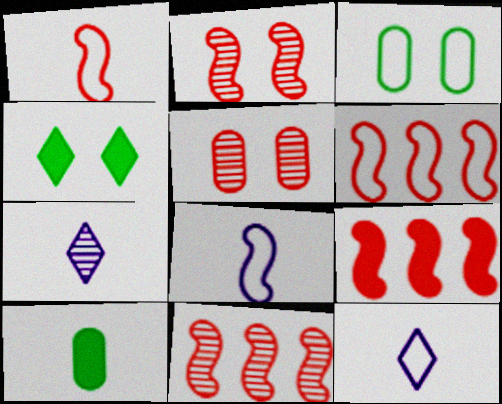[[1, 2, 9], 
[1, 7, 10], 
[3, 6, 12], 
[3, 7, 9], 
[6, 9, 11]]